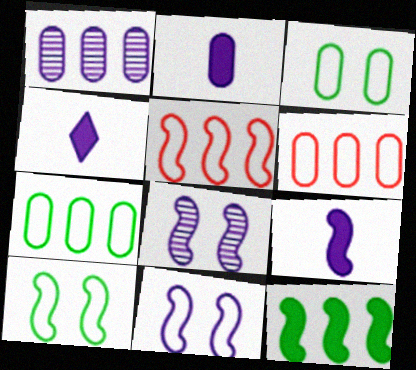[[1, 4, 11], 
[2, 4, 9]]